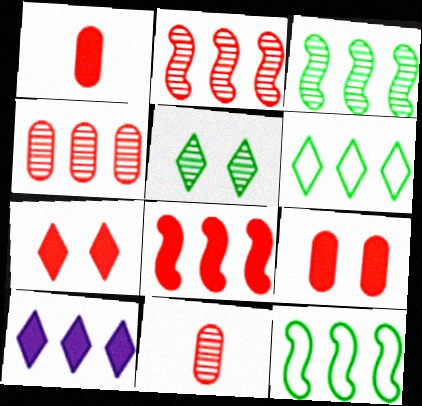[[1, 7, 8], 
[4, 10, 12]]